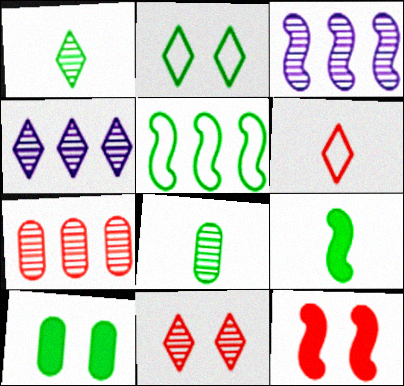[[1, 4, 11], 
[1, 5, 10], 
[3, 6, 10], 
[3, 8, 11], 
[6, 7, 12]]